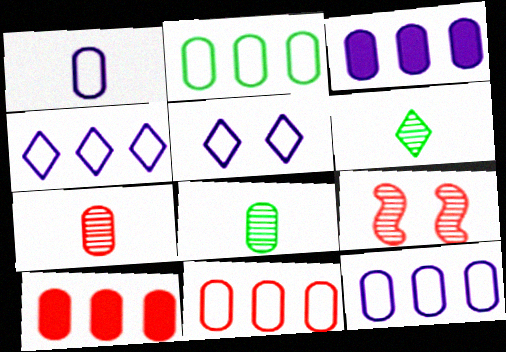[[2, 11, 12]]